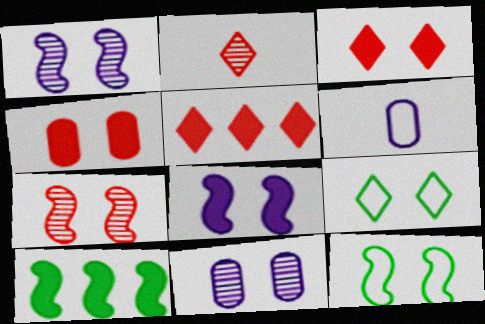[[1, 4, 9], 
[3, 11, 12], 
[7, 8, 12]]